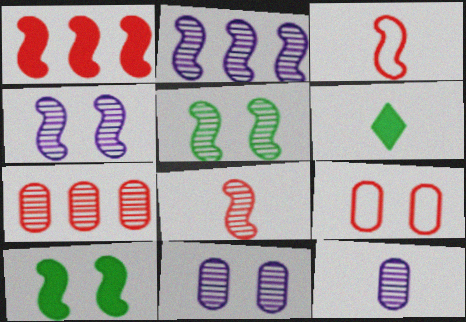[[2, 3, 10], 
[2, 5, 8], 
[2, 6, 9], 
[3, 6, 12]]